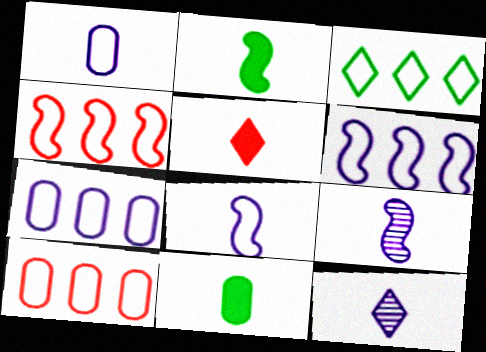[[3, 4, 7], 
[3, 6, 10]]